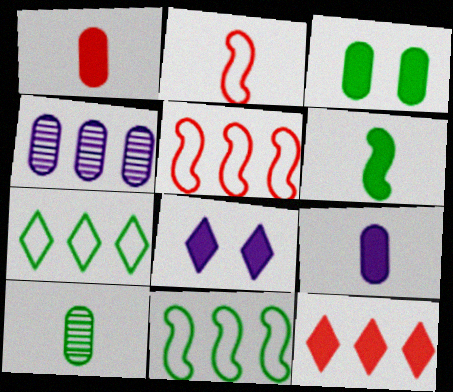[[4, 11, 12], 
[5, 8, 10]]